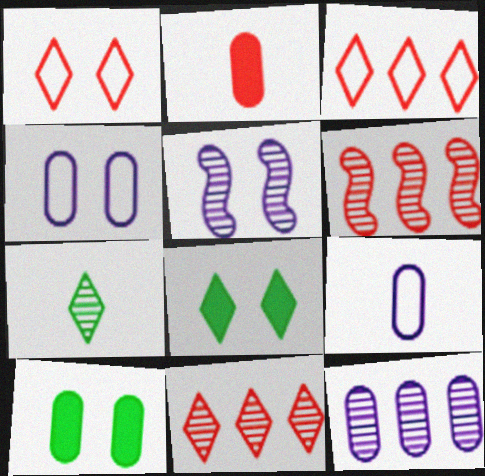[[1, 2, 6], 
[1, 5, 10], 
[6, 8, 9]]